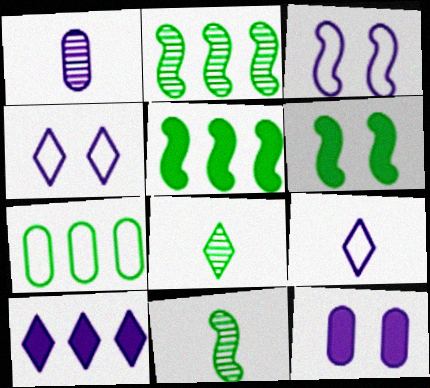[[1, 3, 10], 
[6, 7, 8]]